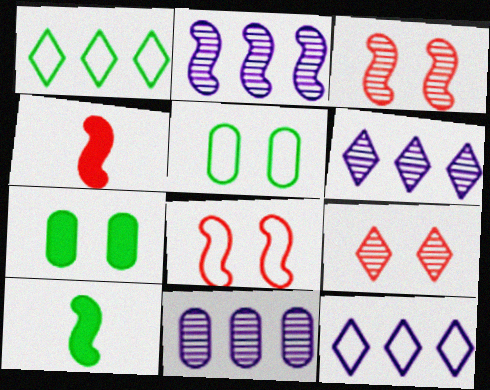[[2, 6, 11], 
[2, 8, 10], 
[4, 5, 6]]